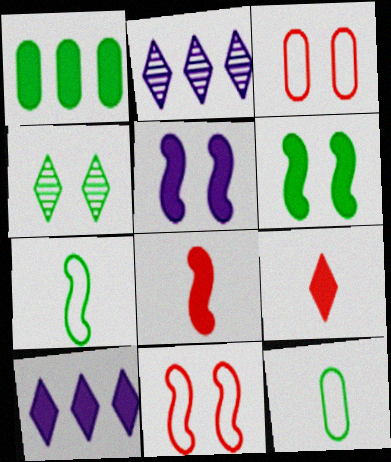[[1, 4, 7], 
[1, 5, 9], 
[3, 4, 5]]